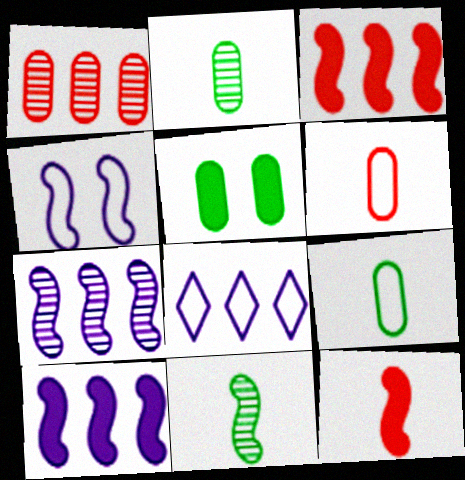[[3, 4, 11]]